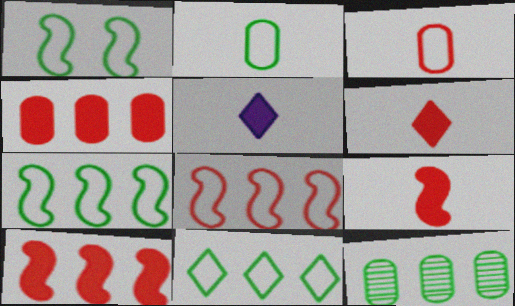[[1, 2, 11]]